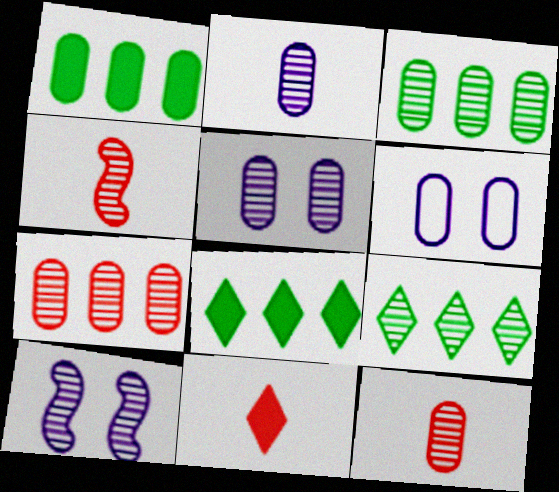[[1, 6, 12], 
[3, 5, 12], 
[4, 5, 9], 
[4, 6, 8], 
[9, 10, 12]]